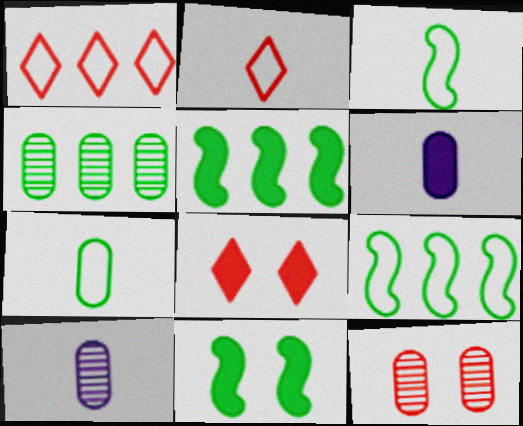[[1, 10, 11], 
[4, 10, 12], 
[5, 6, 8], 
[8, 9, 10]]